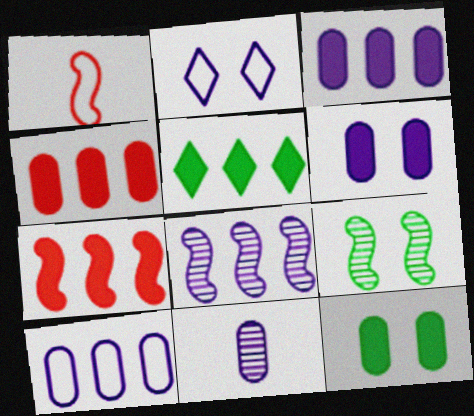[[3, 5, 7], 
[6, 10, 11]]